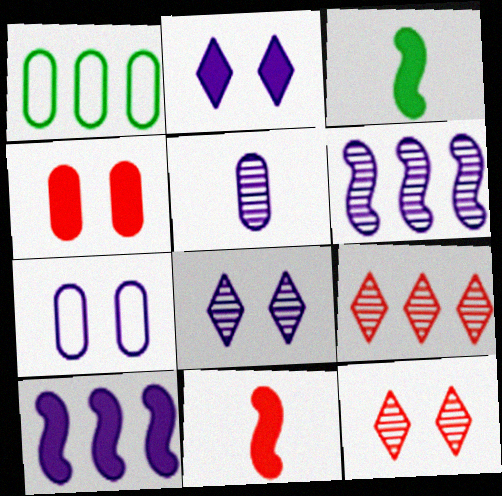[[1, 4, 5], 
[1, 8, 11], 
[1, 9, 10], 
[3, 7, 9], 
[5, 6, 8]]